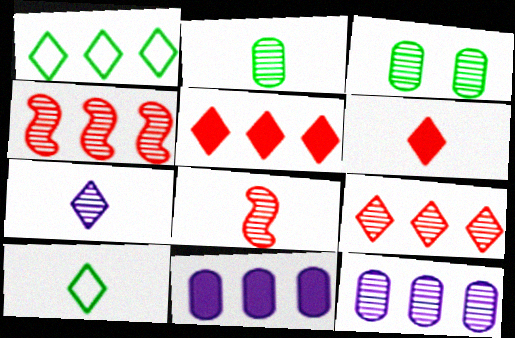[[1, 4, 11], 
[2, 7, 8], 
[3, 4, 7], 
[6, 7, 10]]